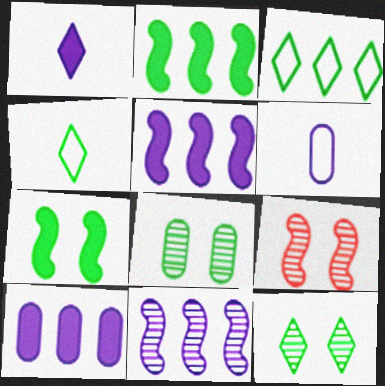[[2, 4, 8], 
[4, 9, 10]]